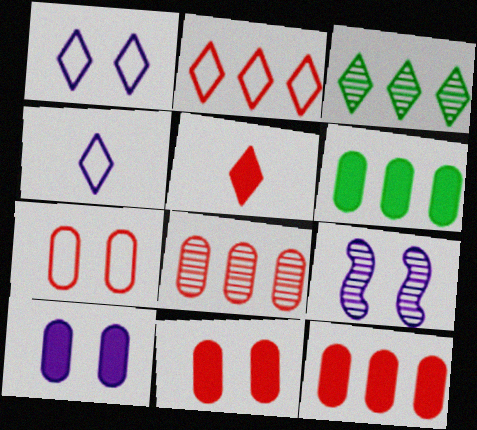[[1, 3, 5], 
[1, 9, 10]]